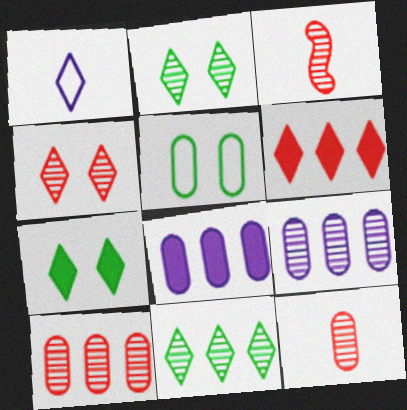[[1, 2, 6], 
[2, 3, 9], 
[3, 4, 10], 
[5, 8, 12]]